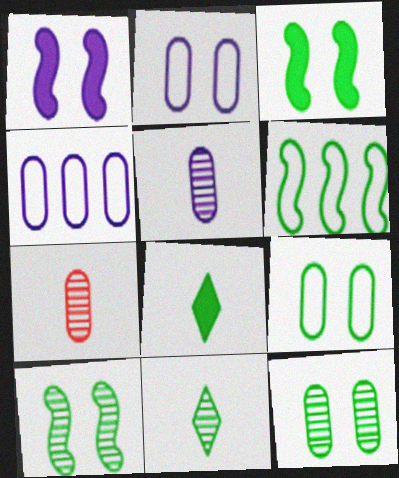[[6, 8, 12]]